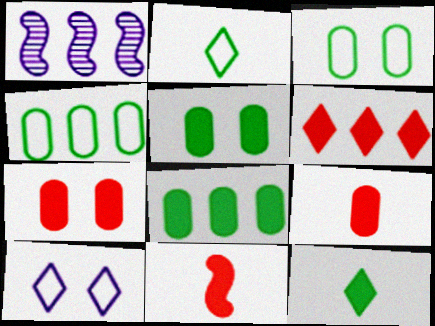[[1, 2, 7], 
[1, 4, 6], 
[6, 7, 11]]